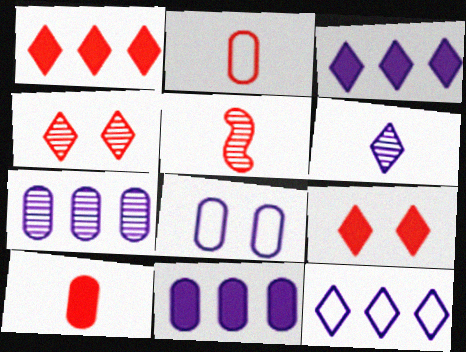[]